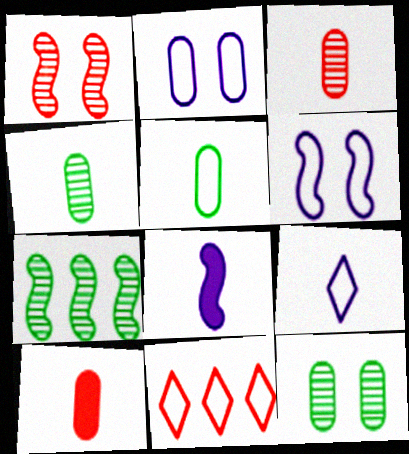[[1, 10, 11], 
[5, 6, 11], 
[8, 11, 12]]